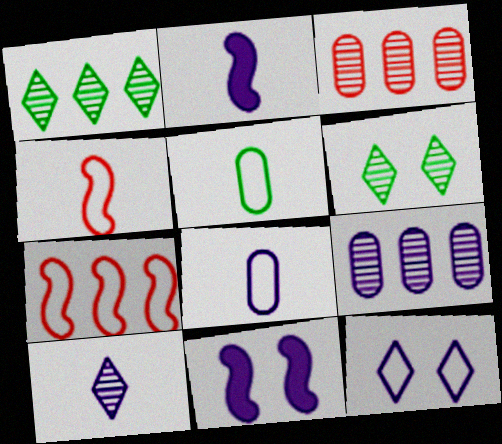[[2, 8, 10], 
[2, 9, 12], 
[5, 7, 12]]